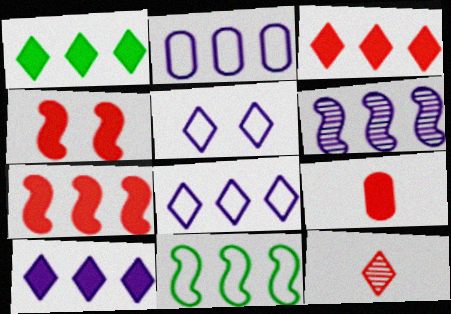[[1, 3, 10], 
[1, 5, 12], 
[2, 6, 10], 
[3, 4, 9], 
[6, 7, 11]]